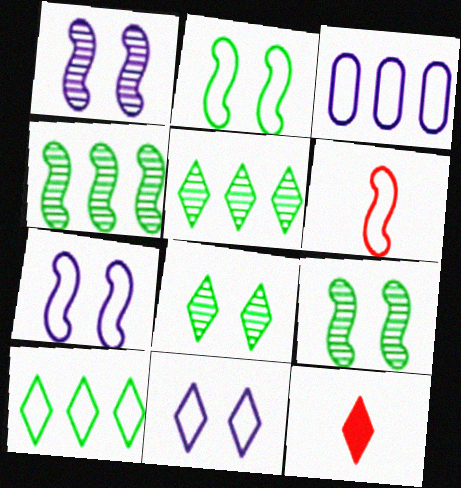[[3, 9, 12], 
[5, 11, 12]]